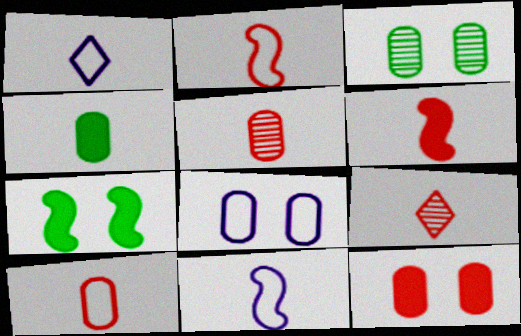[[3, 8, 12], 
[4, 9, 11], 
[6, 9, 10]]